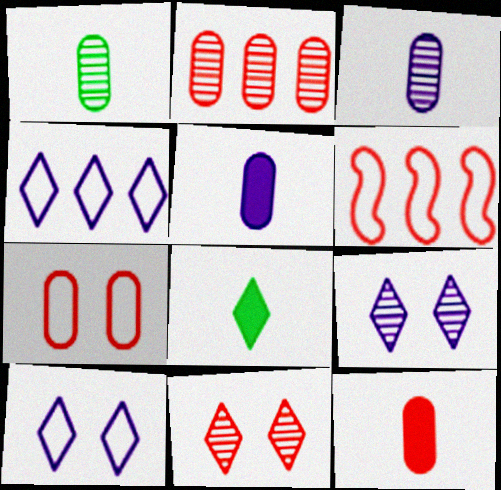[[2, 7, 12], 
[4, 8, 11], 
[6, 11, 12]]